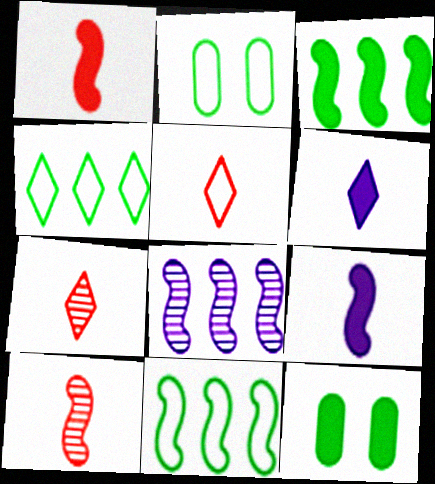[[5, 8, 12]]